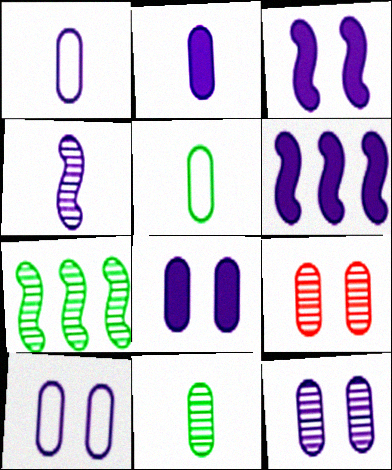[[8, 10, 12]]